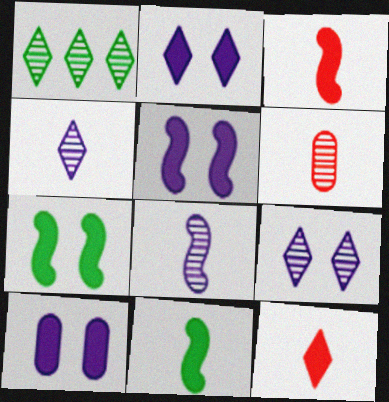[[2, 5, 10]]